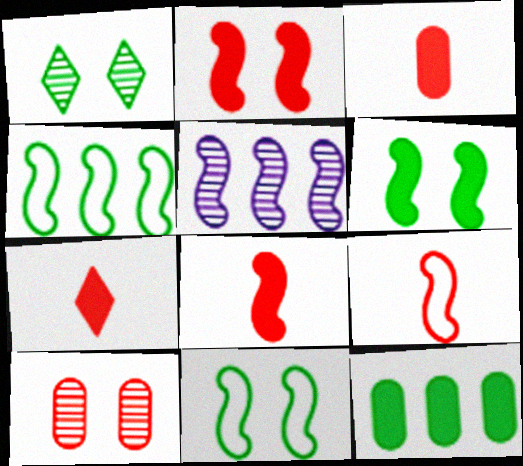[[3, 7, 8], 
[5, 6, 9], 
[5, 8, 11]]